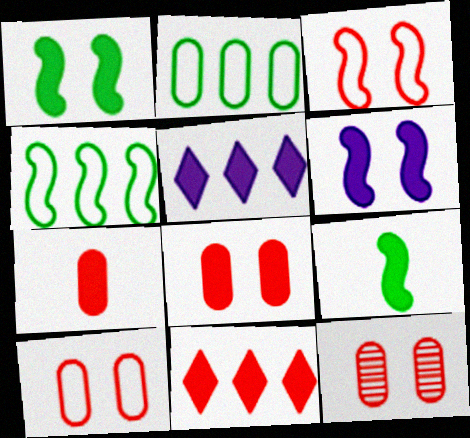[[1, 5, 7], 
[5, 8, 9], 
[8, 10, 12]]